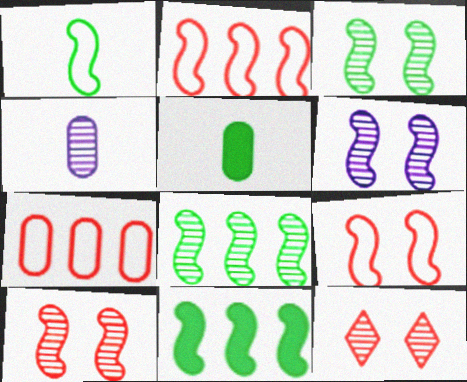[[1, 3, 11], 
[3, 6, 10], 
[4, 8, 12]]